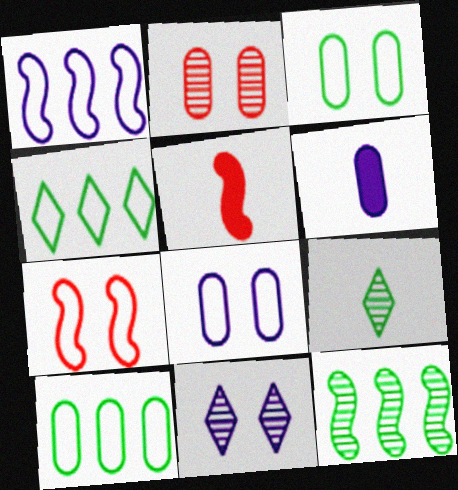[[1, 6, 11], 
[2, 6, 10], 
[5, 10, 11]]